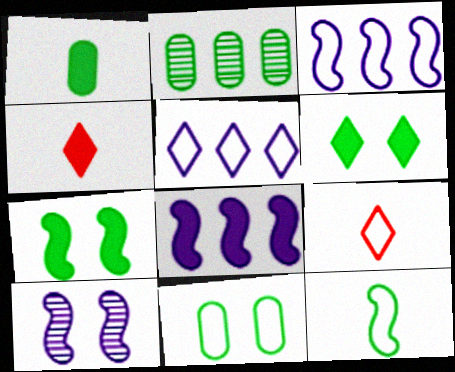[[1, 2, 11], 
[2, 6, 12], 
[3, 9, 11]]